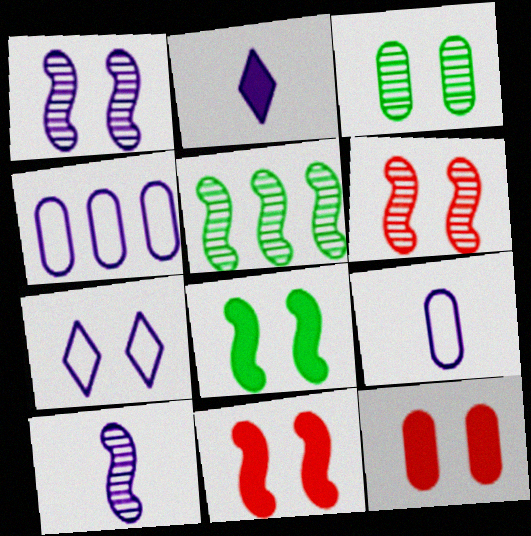[[1, 2, 4], 
[2, 9, 10], 
[3, 7, 11], 
[5, 6, 10]]